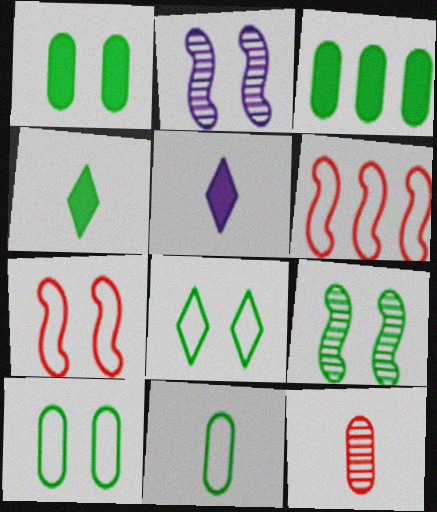[[1, 8, 9]]